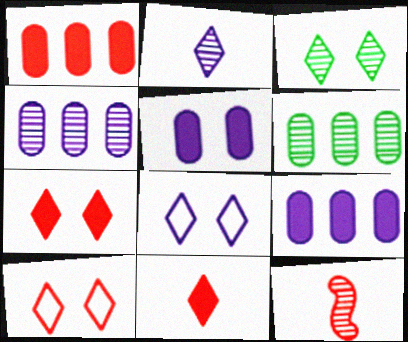[[1, 10, 12], 
[3, 4, 12], 
[3, 7, 8]]